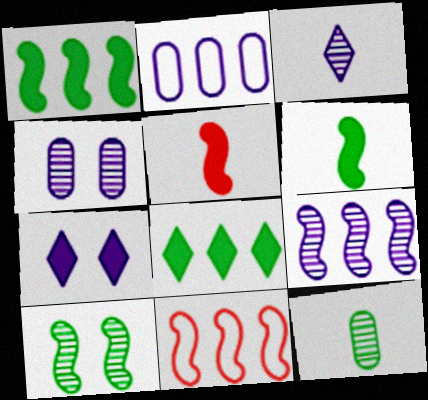[[1, 9, 11], 
[3, 4, 9], 
[7, 11, 12]]